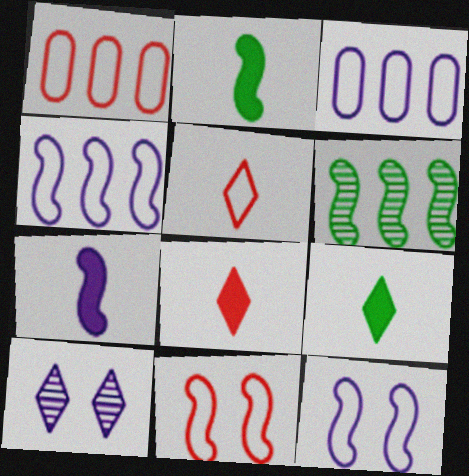[[1, 2, 10], 
[1, 5, 11], 
[3, 7, 10], 
[6, 7, 11]]